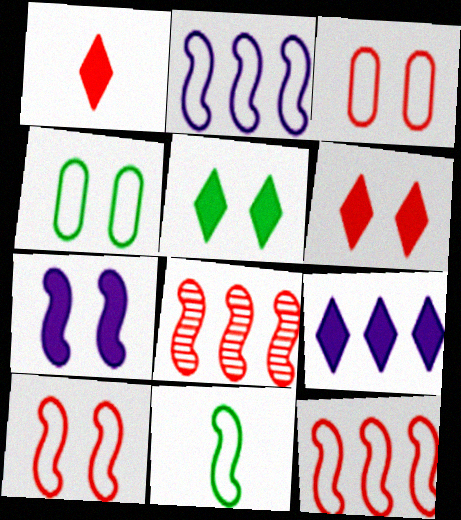[[1, 3, 8], 
[1, 5, 9], 
[2, 10, 11], 
[7, 8, 11]]